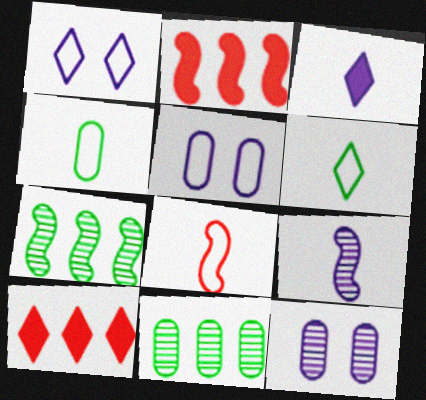[[2, 6, 12]]